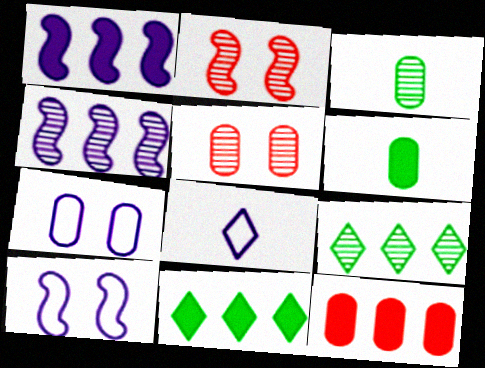[[1, 11, 12], 
[3, 7, 12]]